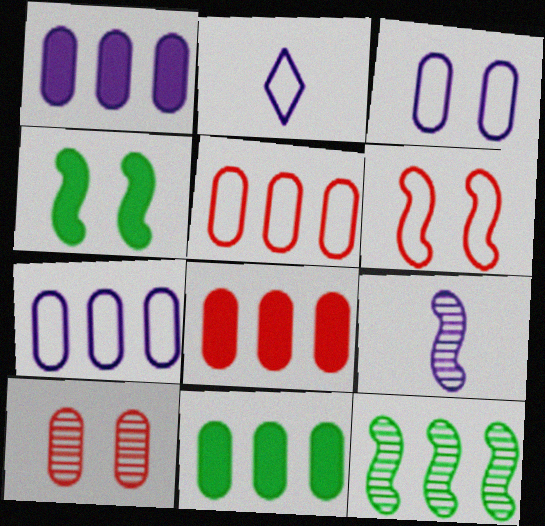[[1, 8, 11]]